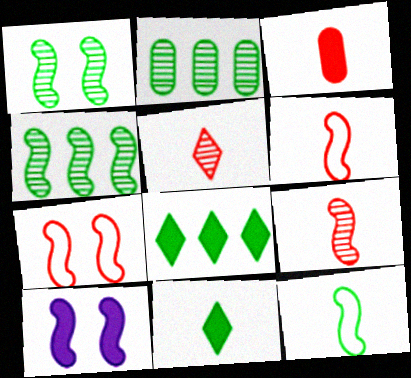[[1, 7, 10], 
[3, 5, 6], 
[3, 8, 10], 
[4, 6, 10]]